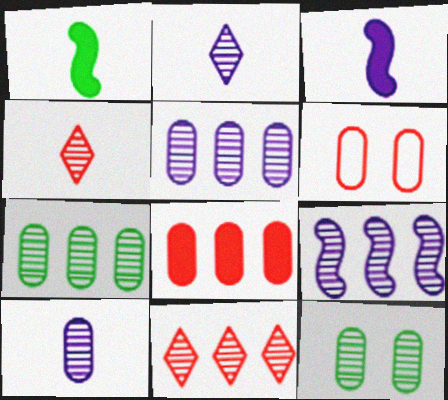[[4, 9, 12], 
[7, 9, 11]]